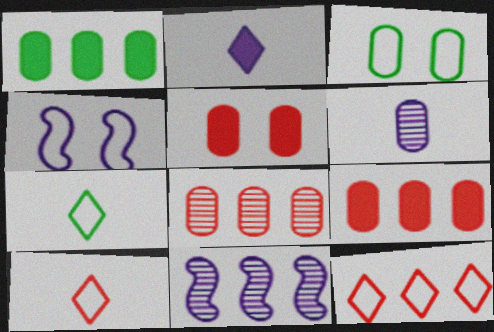[[1, 11, 12], 
[3, 6, 9], 
[5, 7, 11]]